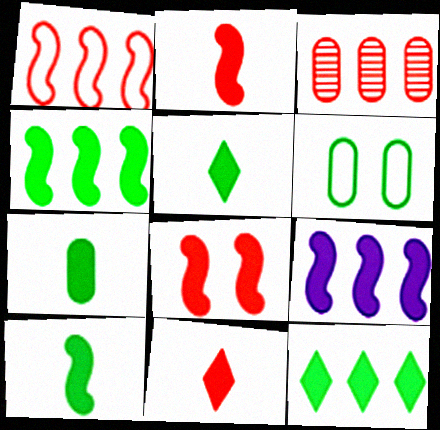[[5, 7, 10], 
[8, 9, 10]]